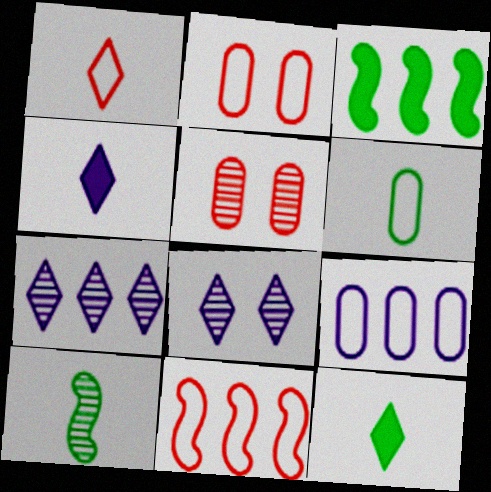[[1, 2, 11], 
[2, 6, 9], 
[5, 7, 10], 
[6, 10, 12]]